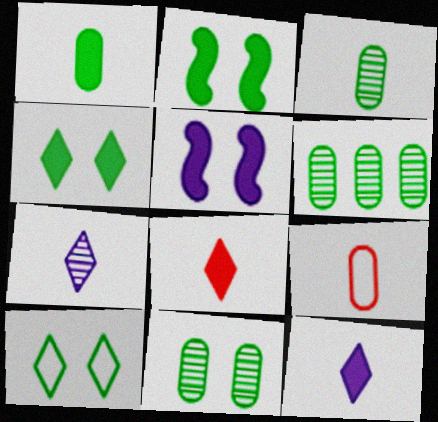[[2, 10, 11], 
[3, 6, 11]]